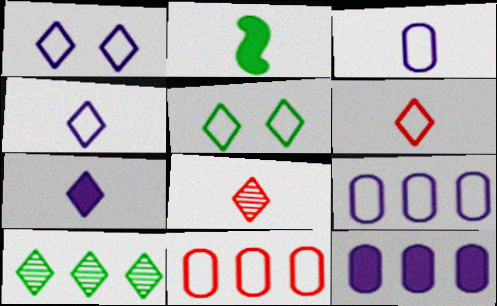[[2, 3, 8]]